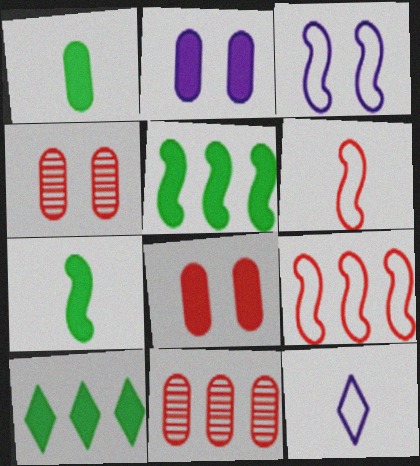[[4, 5, 12]]